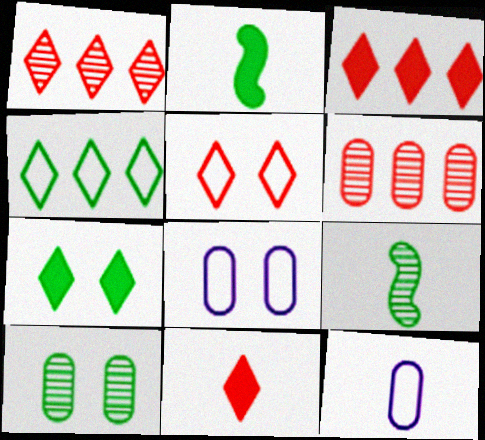[[1, 2, 8], 
[1, 5, 11], 
[2, 4, 10], 
[3, 8, 9], 
[9, 11, 12]]